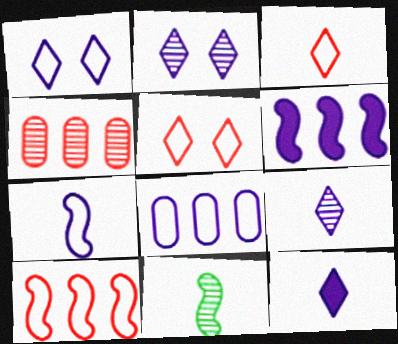[[1, 7, 8], 
[2, 4, 11]]